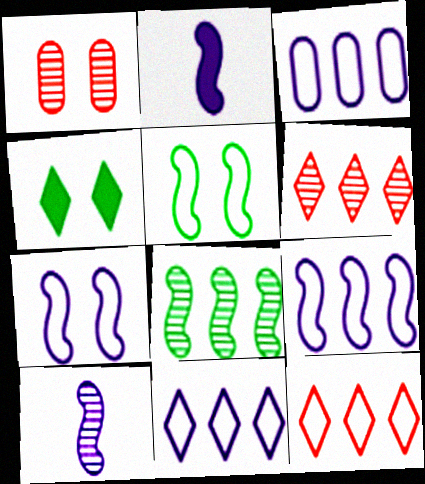[[1, 4, 7], 
[3, 9, 11]]